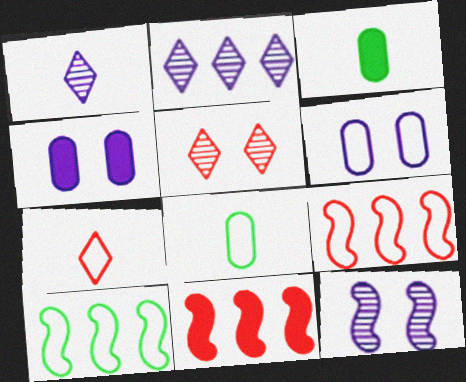[[6, 7, 10]]